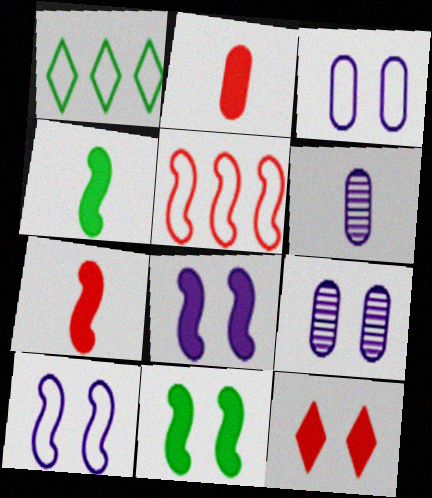[[1, 7, 9]]